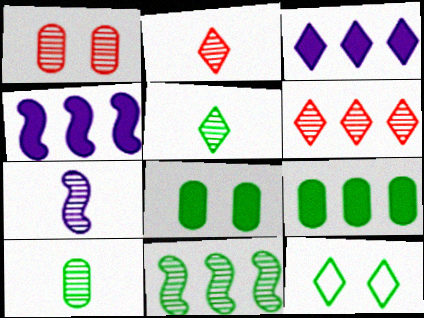[[2, 3, 12], 
[2, 7, 10]]